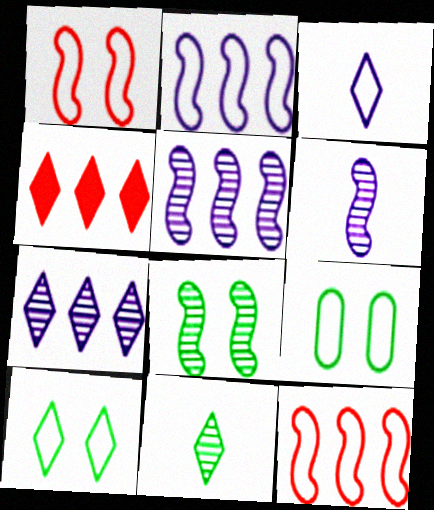[[3, 9, 12], 
[4, 6, 9]]